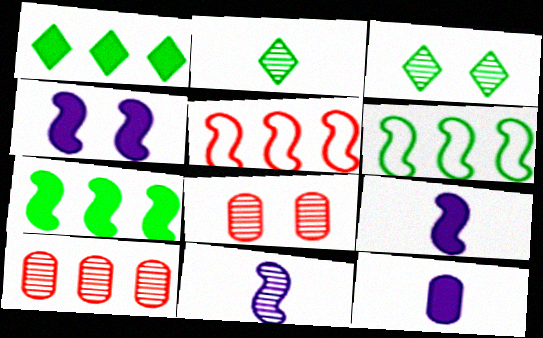[[3, 5, 12], 
[3, 10, 11]]